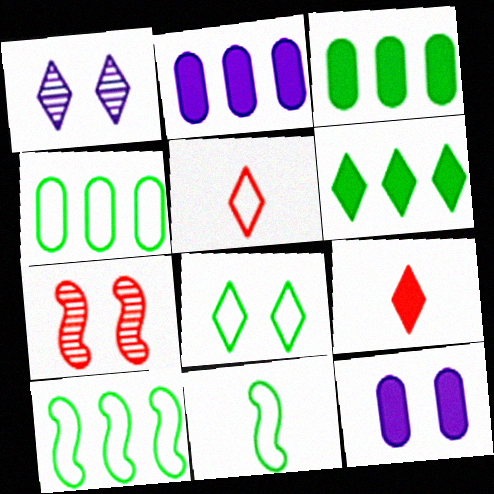[[1, 5, 6], 
[4, 8, 11], 
[7, 8, 12]]